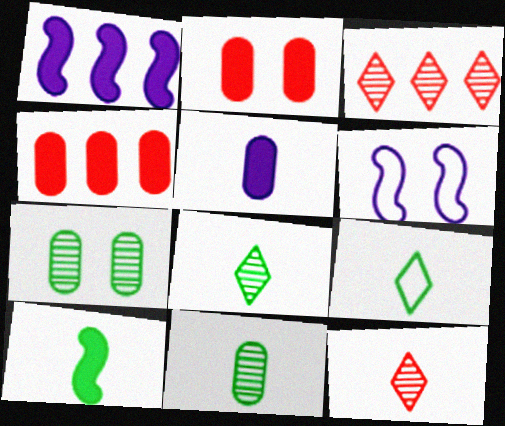[[4, 6, 8], 
[9, 10, 11]]